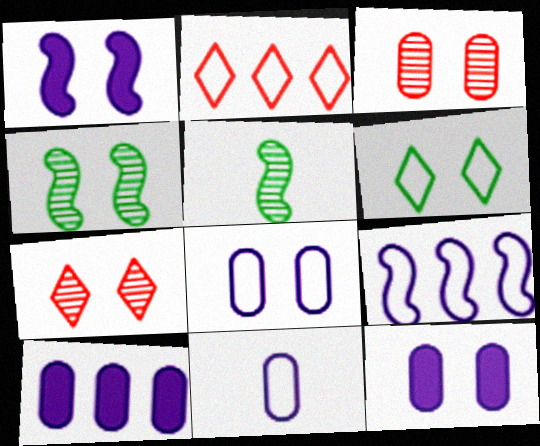[[1, 3, 6], 
[2, 5, 12]]